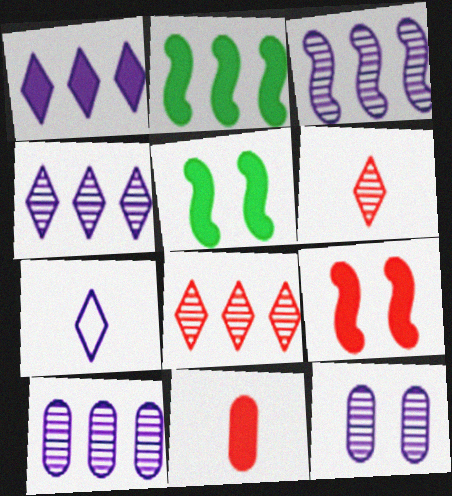[[1, 5, 11], 
[3, 4, 10]]